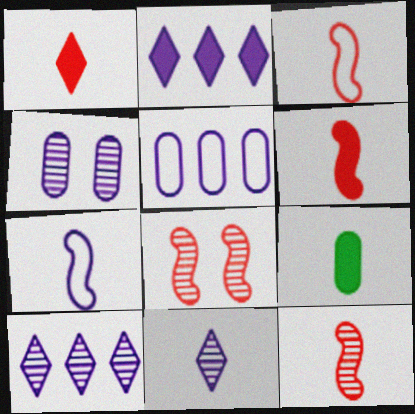[[2, 4, 7], 
[3, 6, 12], 
[3, 9, 11]]